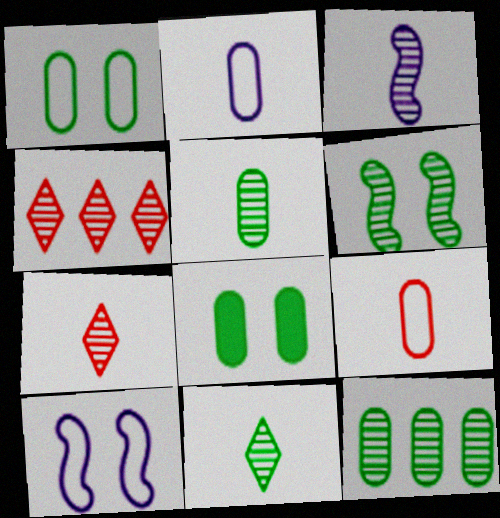[[3, 5, 7], 
[6, 11, 12]]